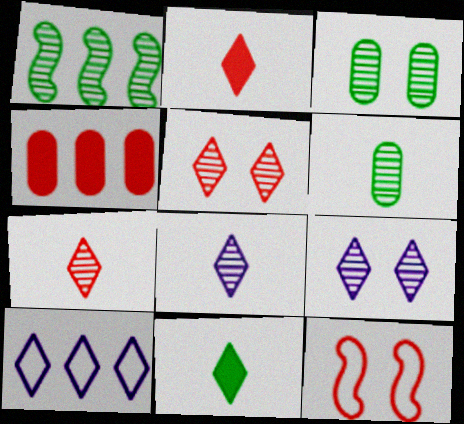[[1, 4, 10], 
[4, 7, 12], 
[5, 10, 11]]